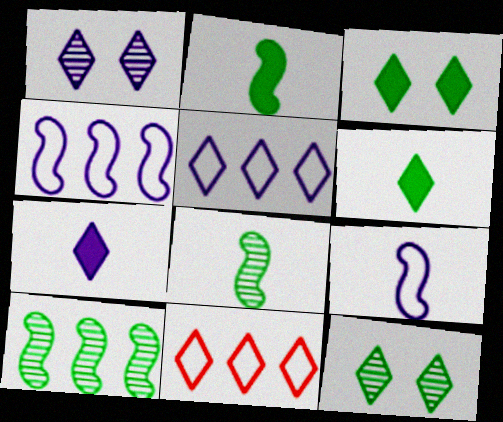[[1, 5, 7], 
[1, 6, 11], 
[7, 11, 12]]